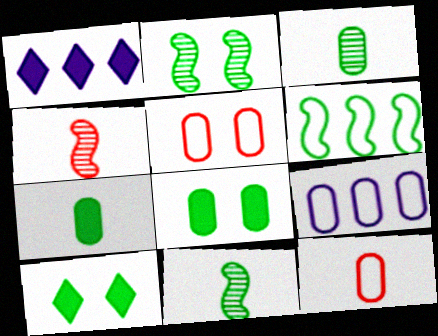[[1, 2, 12], 
[1, 5, 11], 
[3, 6, 10], 
[4, 9, 10]]